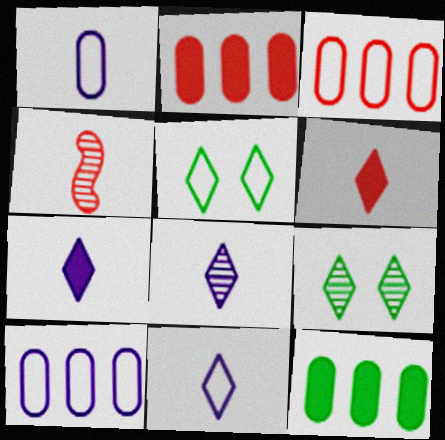[[7, 8, 11]]